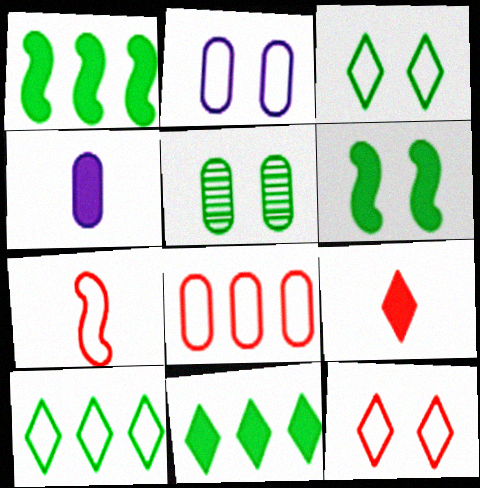[[2, 7, 10], 
[3, 5, 6], 
[4, 5, 8], 
[7, 8, 12]]